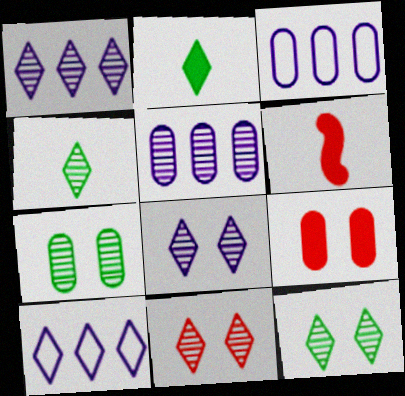[[1, 4, 11], 
[2, 10, 11], 
[3, 6, 12], 
[6, 7, 10], 
[8, 11, 12]]